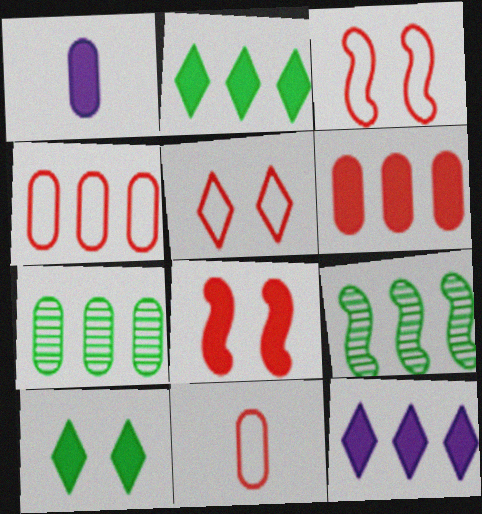[[1, 2, 8], 
[1, 5, 9], 
[4, 9, 12]]